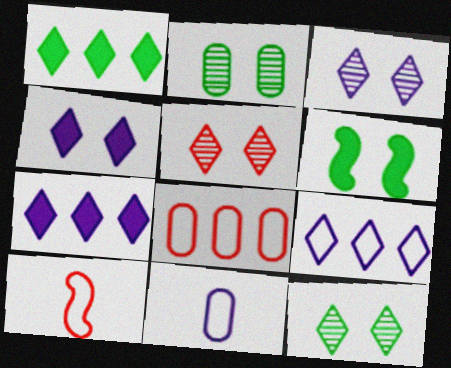[[2, 7, 10], 
[3, 5, 12]]